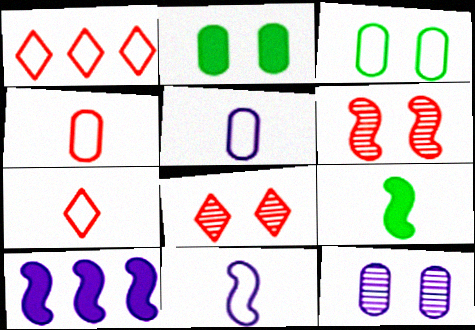[[1, 3, 11], 
[1, 9, 12]]